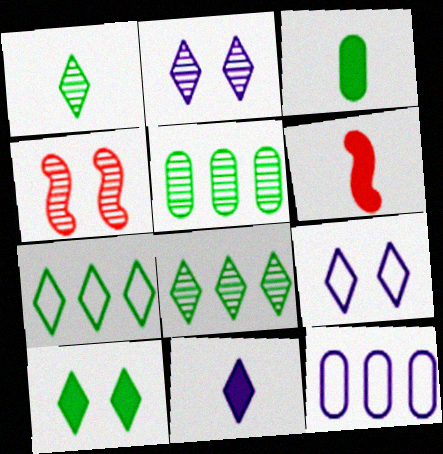[[1, 7, 10], 
[3, 6, 11], 
[5, 6, 9]]